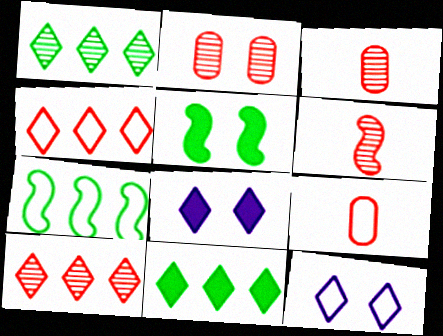[[2, 5, 12], 
[2, 6, 10], 
[3, 7, 8], 
[7, 9, 12]]